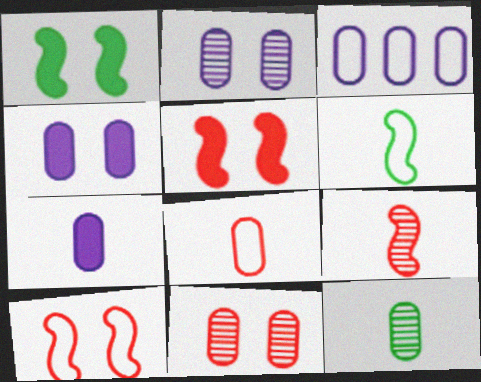[[2, 3, 7], 
[7, 8, 12]]